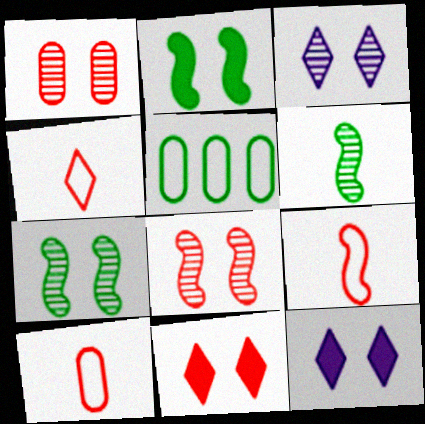[[1, 3, 7], 
[4, 9, 10]]